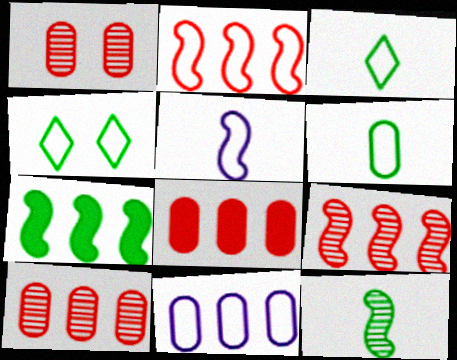[]